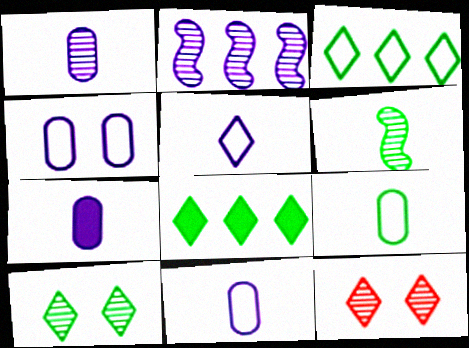[[1, 7, 11], 
[5, 8, 12]]